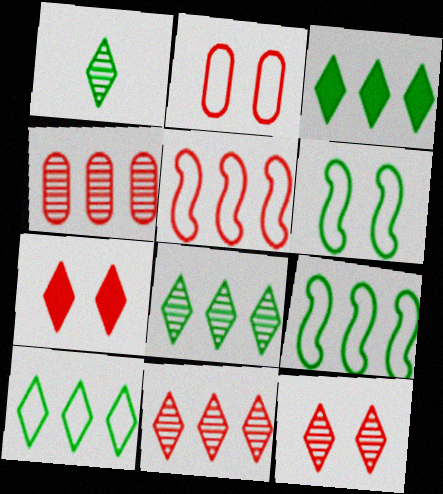[[3, 8, 10]]